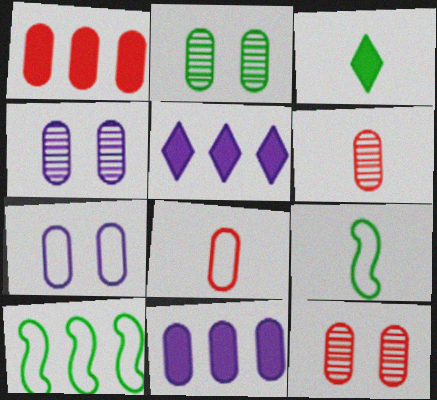[[1, 8, 12], 
[2, 3, 10], 
[2, 4, 12], 
[2, 8, 11], 
[5, 9, 12]]